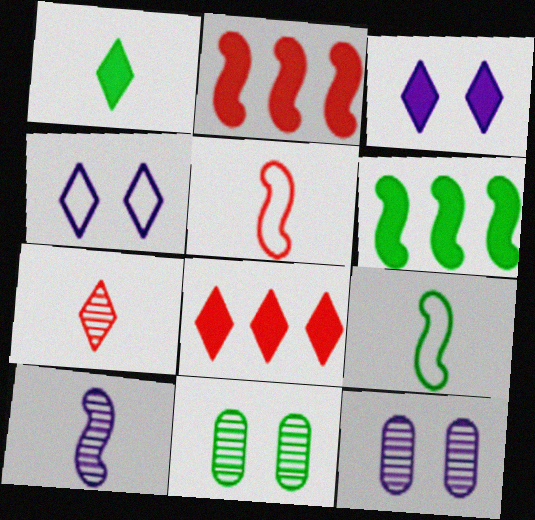[[1, 3, 8], 
[8, 9, 12]]